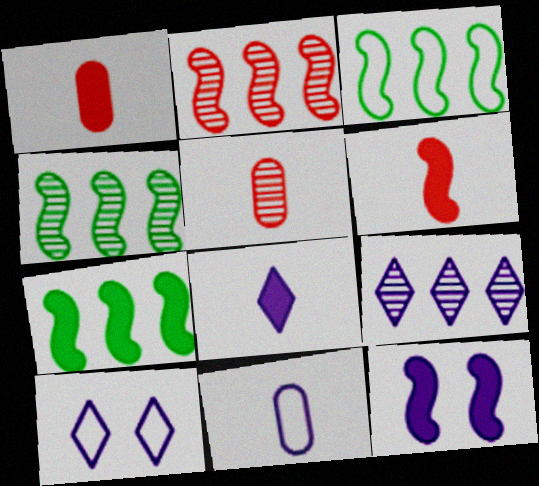[[1, 4, 10], 
[3, 4, 7], 
[5, 7, 10], 
[6, 7, 12], 
[8, 9, 10], 
[9, 11, 12]]